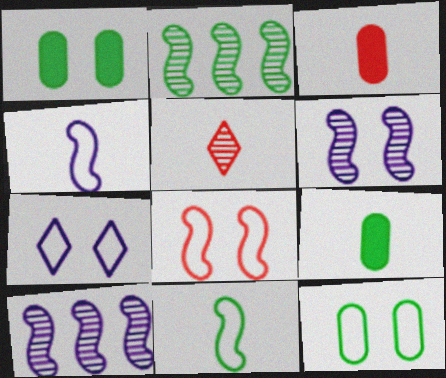[[2, 3, 7], 
[4, 5, 9], 
[7, 8, 12]]